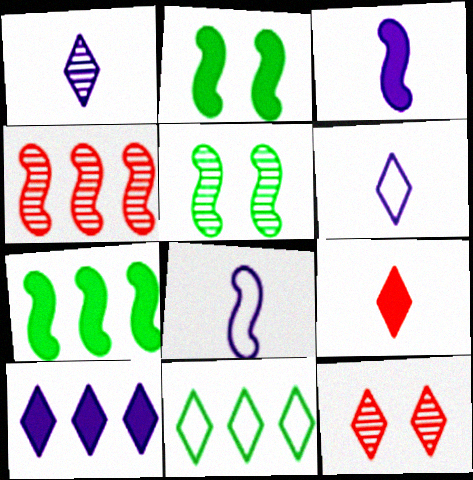[[2, 4, 8]]